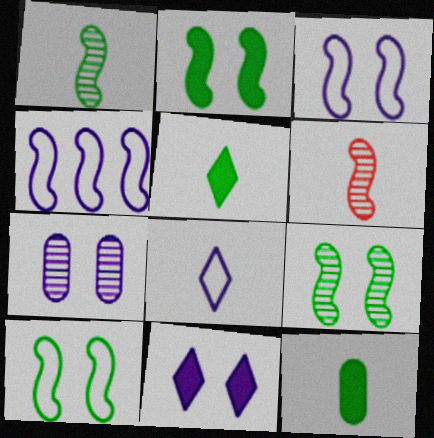[[2, 4, 6], 
[2, 9, 10], 
[3, 7, 11], 
[6, 8, 12]]